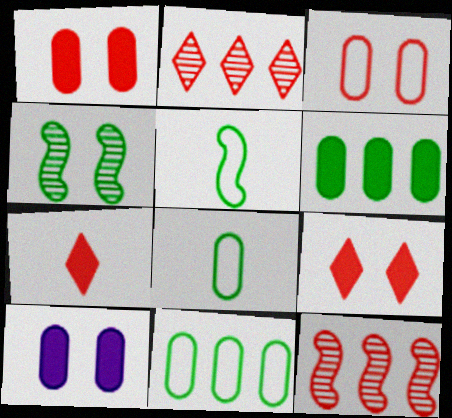[[2, 5, 10], 
[3, 7, 12]]